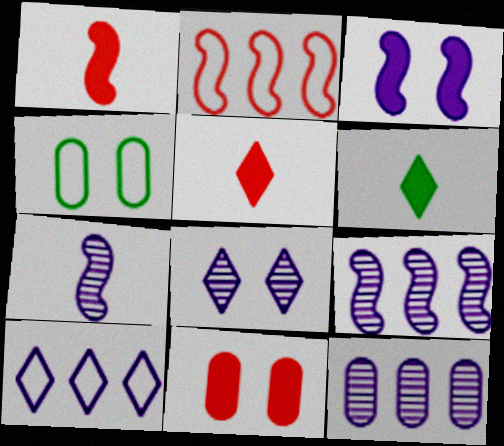[[4, 5, 9], 
[7, 8, 12]]